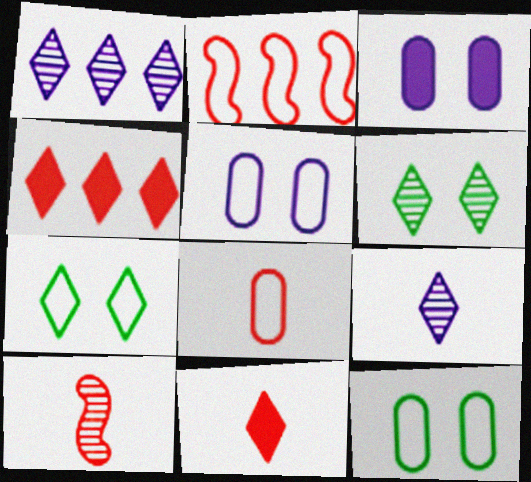[[1, 7, 11], 
[4, 7, 9], 
[8, 10, 11]]